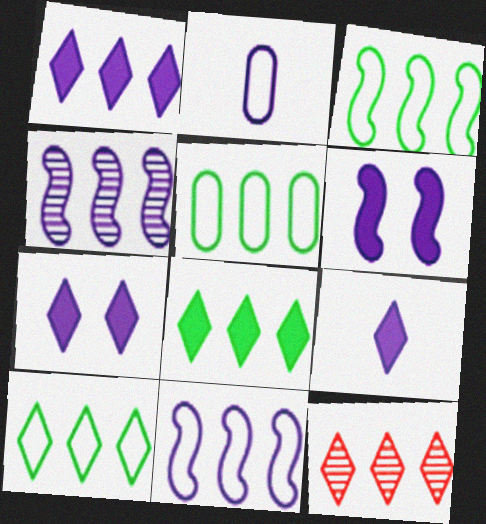[[1, 7, 9], 
[1, 10, 12], 
[2, 4, 7], 
[3, 5, 10]]